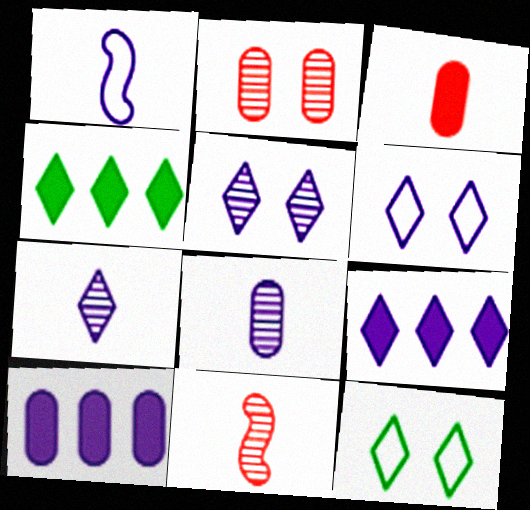[[1, 2, 4], 
[1, 5, 10], 
[6, 7, 9], 
[10, 11, 12]]